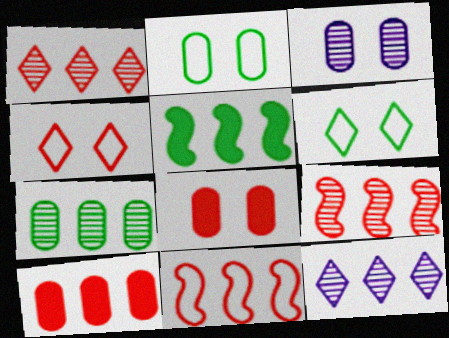[[1, 10, 11], 
[2, 3, 8], 
[7, 9, 12]]